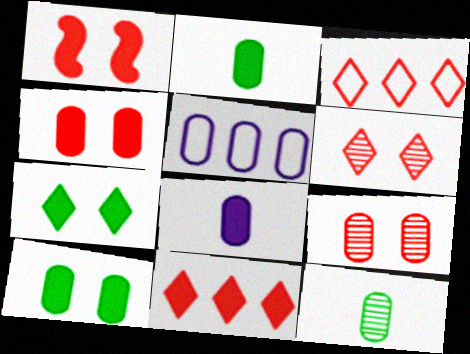[[2, 5, 9], 
[4, 5, 12]]